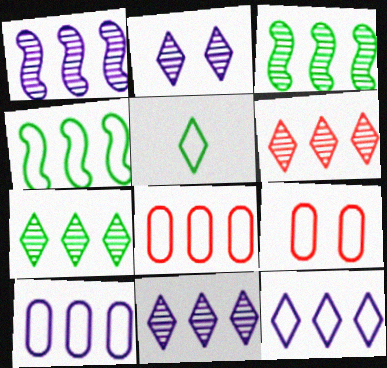[[4, 8, 12], 
[6, 7, 11]]